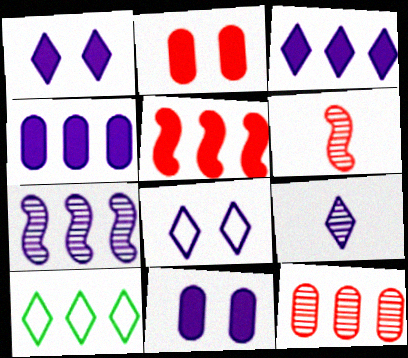[[3, 8, 9], 
[6, 10, 11]]